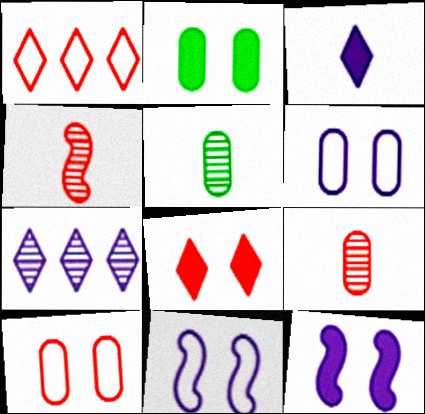[[1, 5, 12], 
[2, 8, 12]]